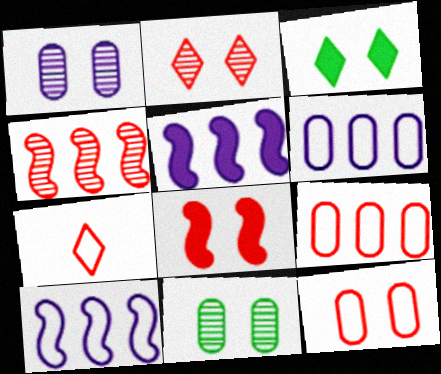[[2, 8, 12], 
[5, 7, 11]]